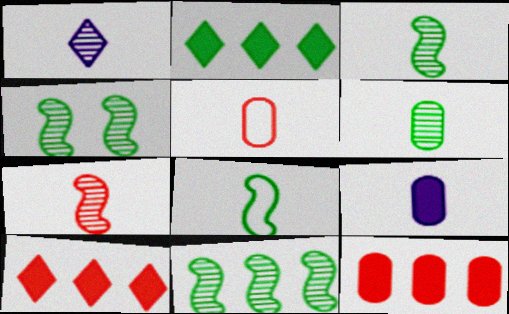[[1, 6, 7], 
[3, 4, 11], 
[5, 6, 9]]